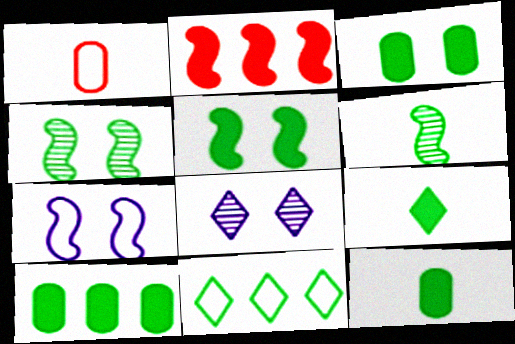[[1, 7, 11], 
[2, 6, 7], 
[3, 6, 11], 
[3, 10, 12], 
[4, 11, 12], 
[5, 9, 10]]